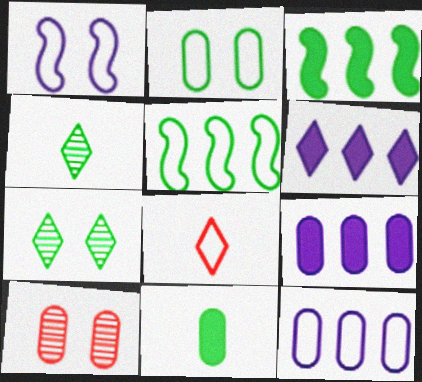[[2, 3, 4], 
[5, 7, 11], 
[6, 7, 8], 
[10, 11, 12]]